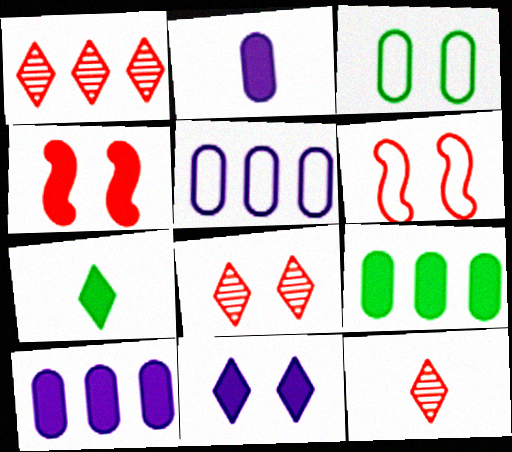[[1, 8, 12], 
[4, 7, 10]]